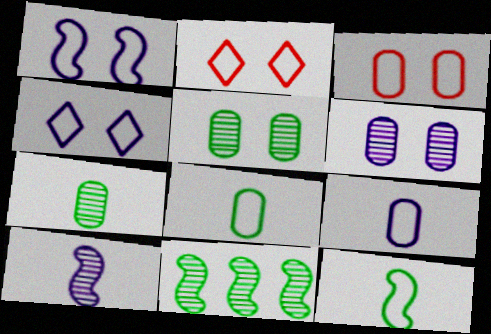[]